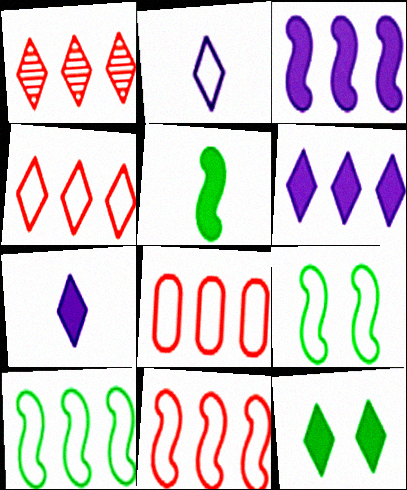[[1, 2, 12], 
[2, 8, 9], 
[4, 8, 11]]